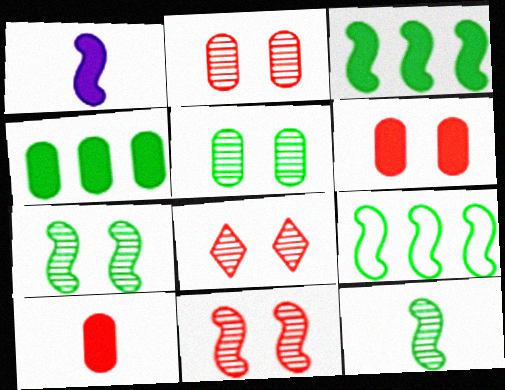[[1, 9, 11], 
[2, 8, 11]]